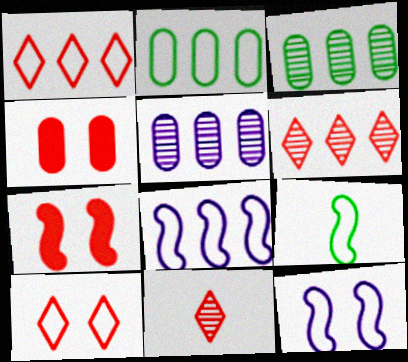[[1, 2, 8]]